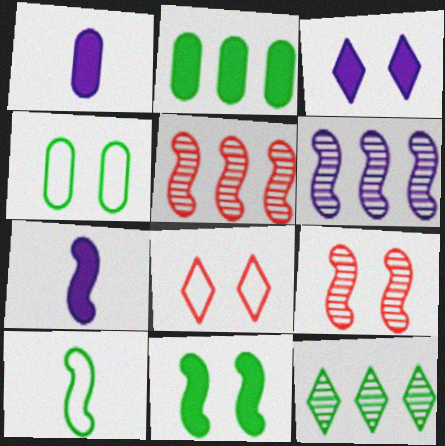[[3, 4, 9]]